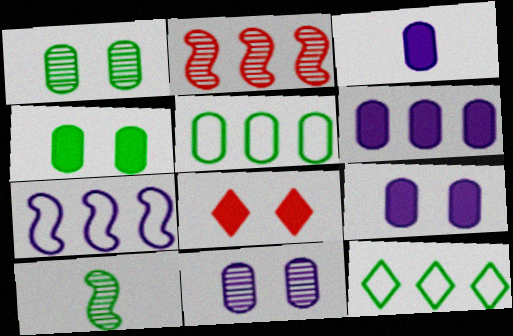[[2, 6, 12], 
[3, 6, 9], 
[4, 10, 12]]